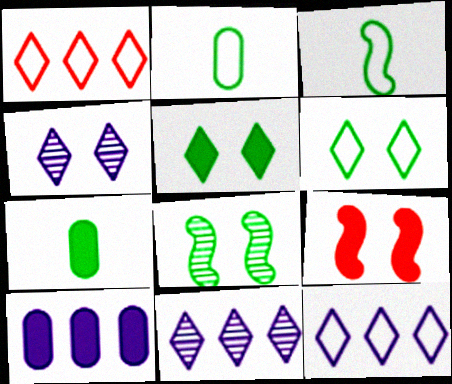[[2, 9, 11]]